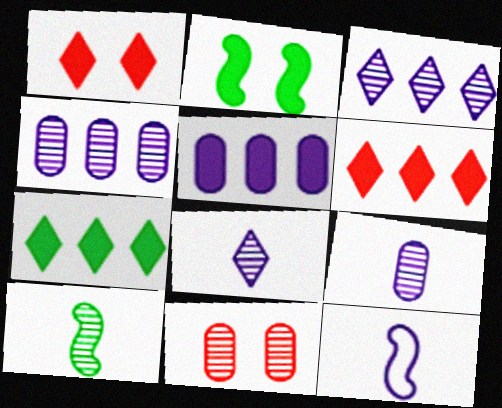[[3, 10, 11], 
[7, 11, 12]]